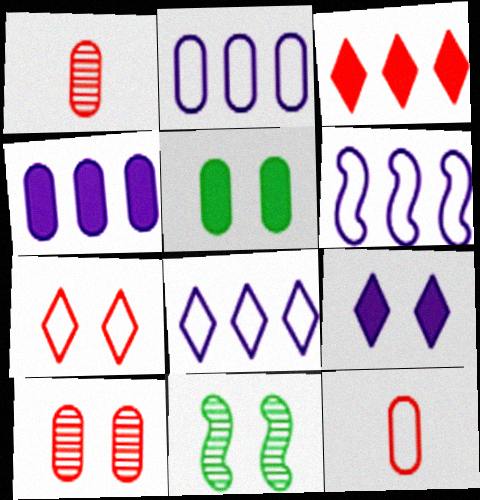[[1, 2, 5], 
[2, 6, 8]]